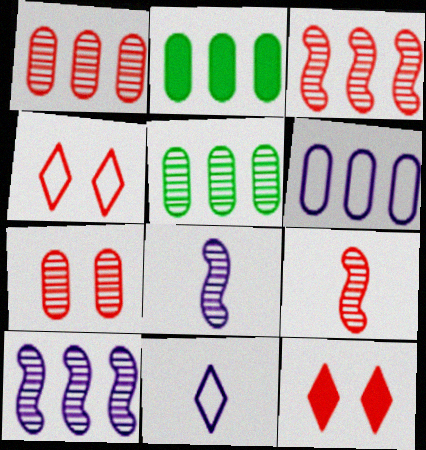[[1, 2, 6], 
[2, 4, 8]]